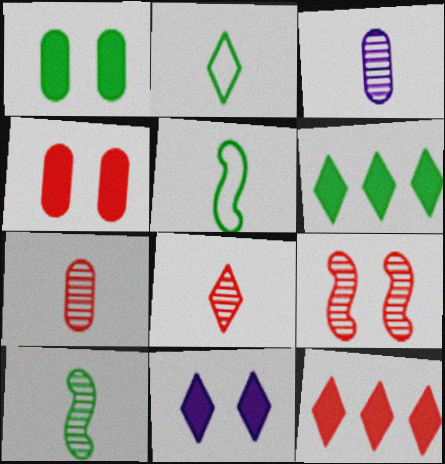[[3, 8, 10]]